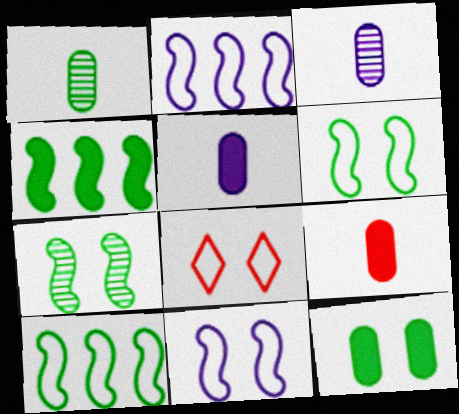[[3, 4, 8]]